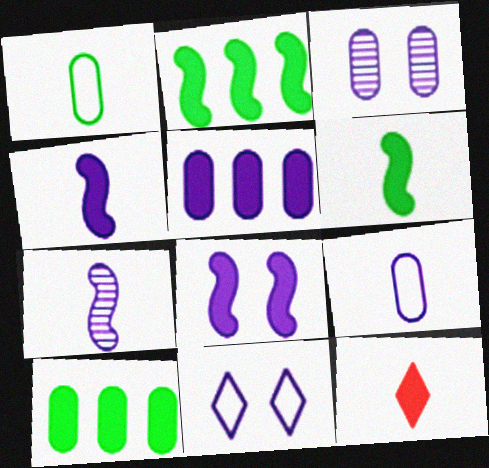[[1, 7, 12], 
[3, 5, 9], 
[3, 8, 11], 
[5, 7, 11], 
[8, 10, 12]]